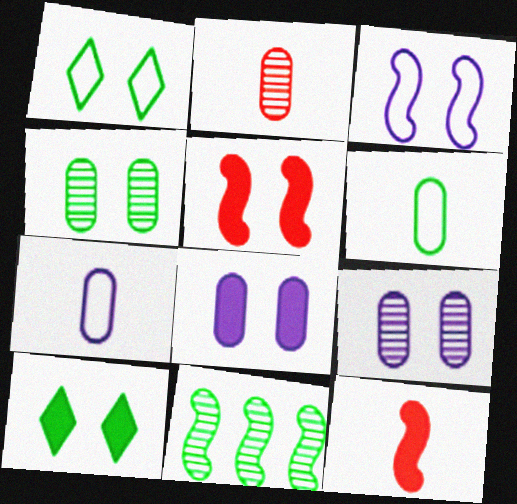[[1, 5, 9], 
[3, 11, 12], 
[5, 8, 10], 
[6, 10, 11]]